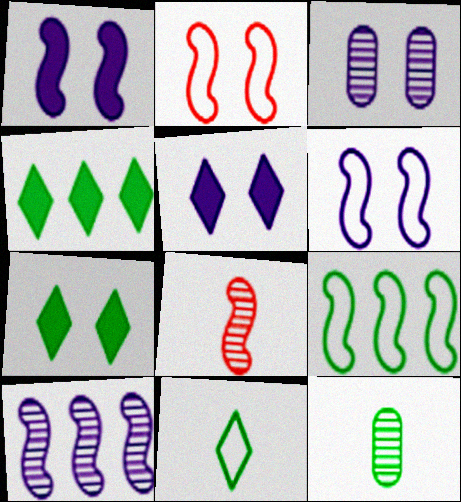[[1, 8, 9], 
[2, 3, 7], 
[3, 5, 6], 
[7, 9, 12]]